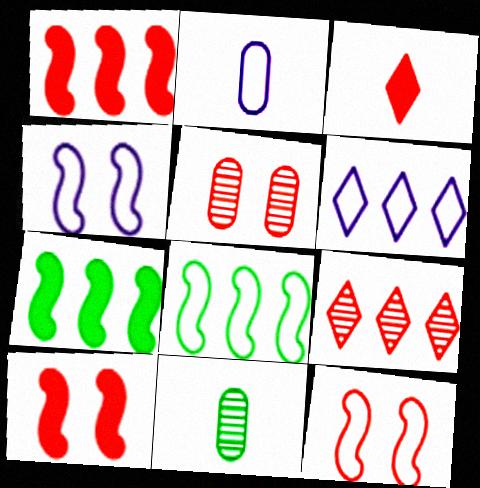[[2, 4, 6], 
[6, 10, 11]]